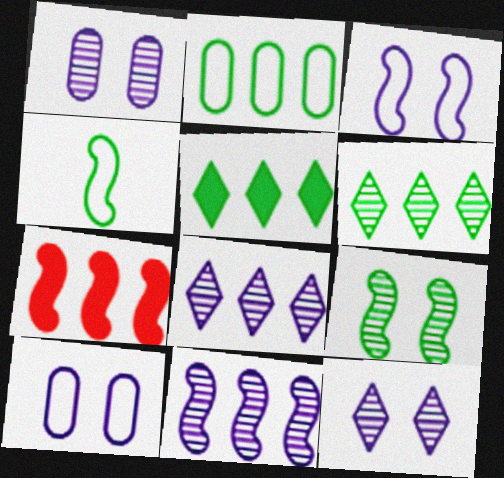[[2, 7, 8]]